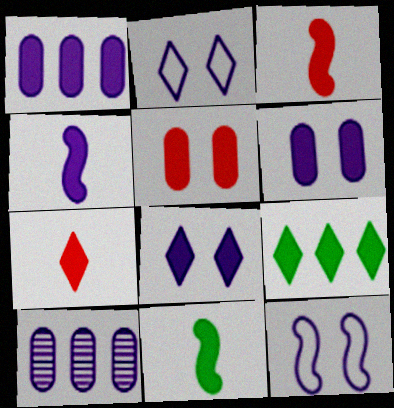[[1, 4, 8], 
[2, 4, 10], 
[3, 4, 11], 
[3, 6, 9], 
[4, 5, 9], 
[7, 8, 9]]